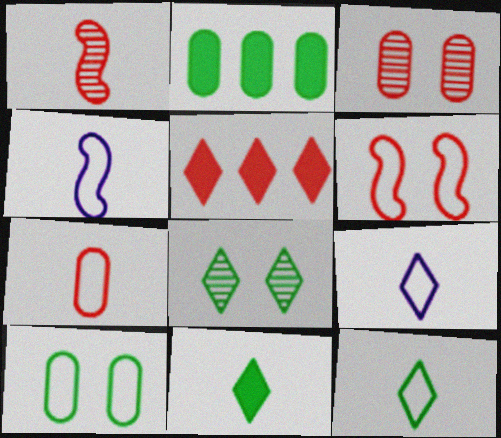[[4, 7, 12], 
[5, 8, 9]]